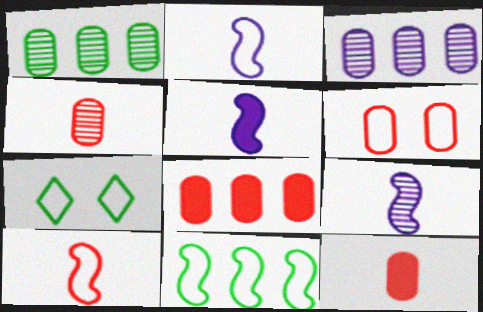[[2, 5, 9], 
[4, 6, 8], 
[7, 8, 9]]